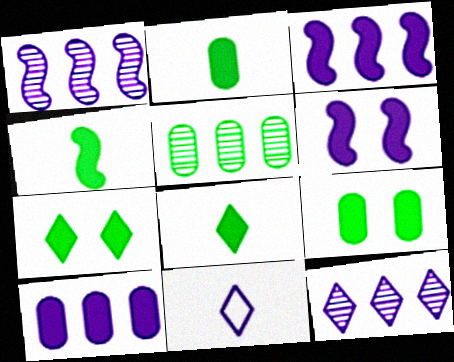[[2, 4, 8]]